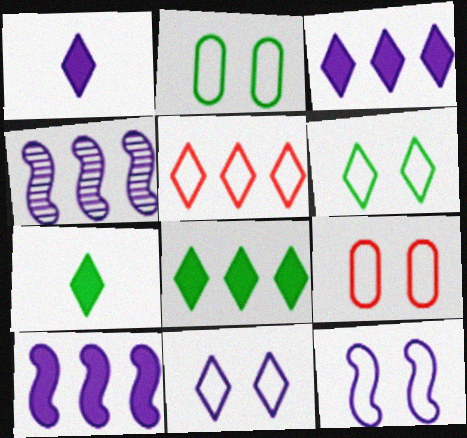[[4, 7, 9], 
[6, 9, 12]]